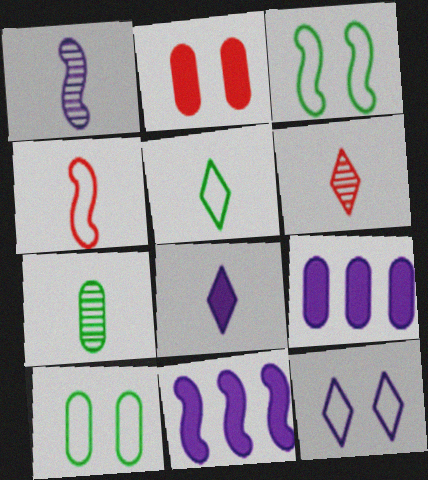[[1, 6, 7], 
[1, 9, 12], 
[3, 6, 9], 
[4, 7, 8], 
[5, 6, 8], 
[6, 10, 11]]